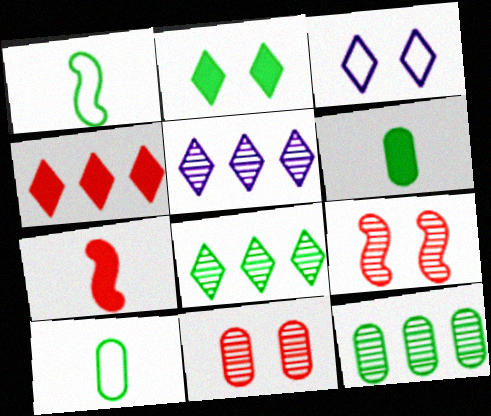[[1, 2, 12], 
[3, 7, 12]]